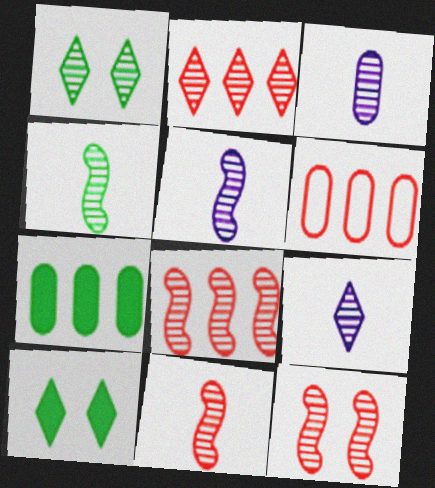[[1, 2, 9], 
[1, 3, 8], 
[3, 5, 9], 
[4, 5, 11], 
[5, 6, 10], 
[8, 11, 12]]